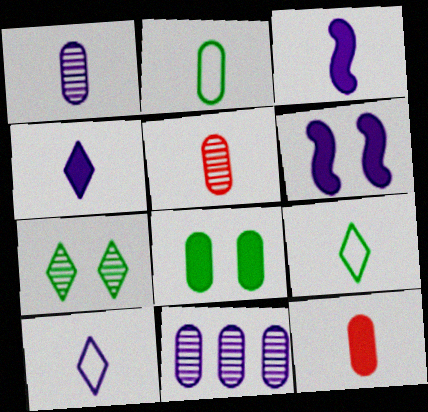[[1, 2, 12], 
[1, 3, 10], 
[3, 5, 9], 
[6, 10, 11]]